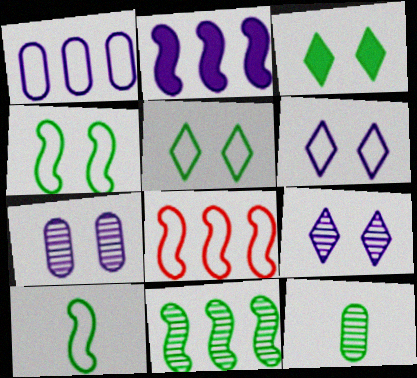[[2, 8, 11]]